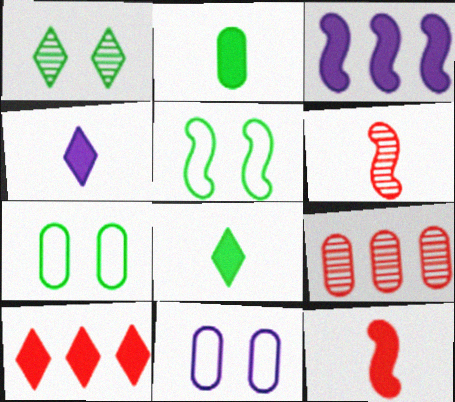[[2, 4, 12], 
[2, 9, 11], 
[3, 5, 6], 
[4, 5, 9]]